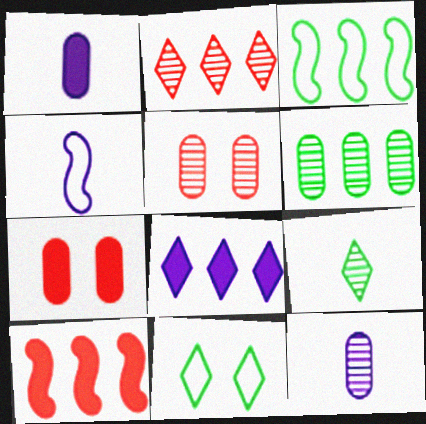[[5, 6, 12], 
[10, 11, 12]]